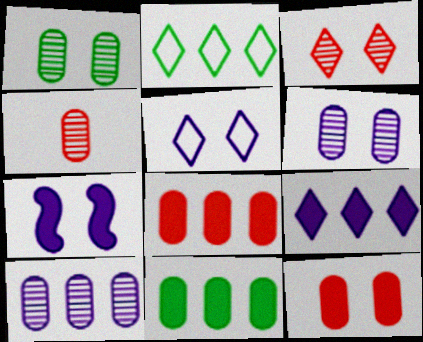[[1, 4, 10], 
[2, 4, 7], 
[5, 6, 7]]